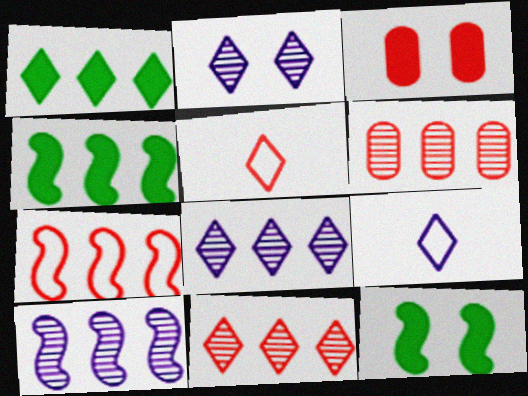[[1, 2, 5], 
[4, 7, 10], 
[6, 9, 12]]